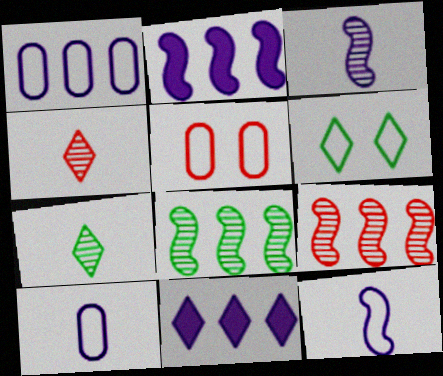[[2, 5, 7], 
[4, 6, 11]]